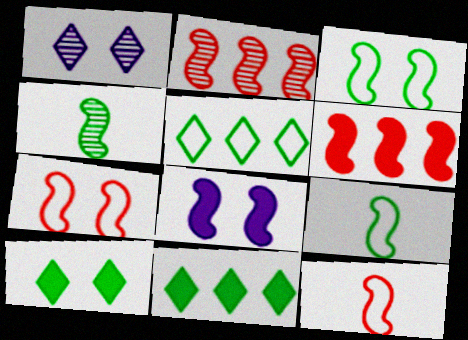[[2, 8, 9]]